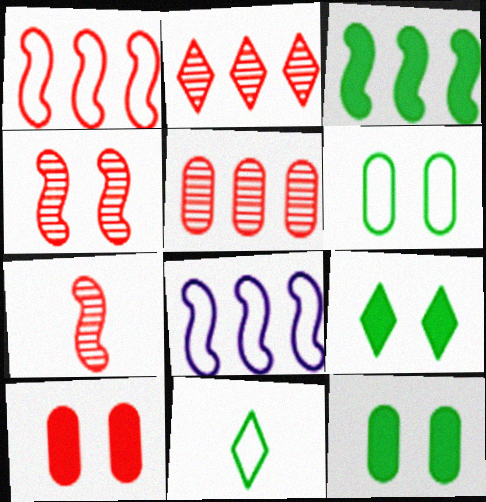[]